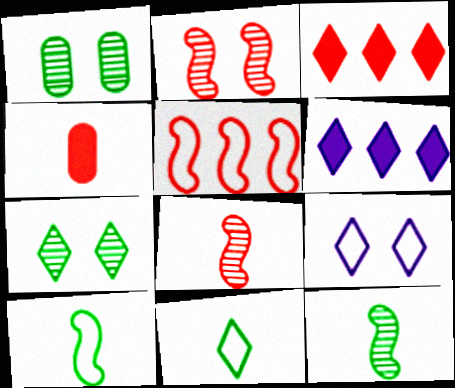[]